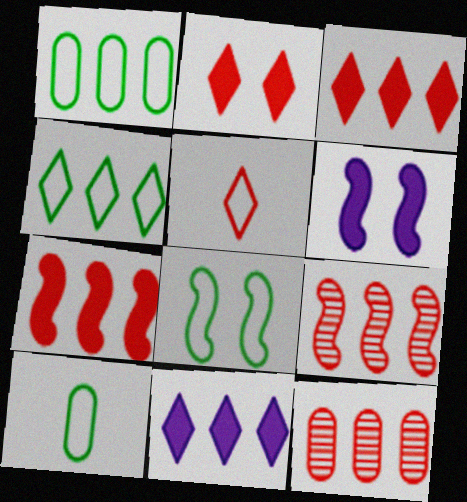[[1, 9, 11], 
[4, 8, 10]]